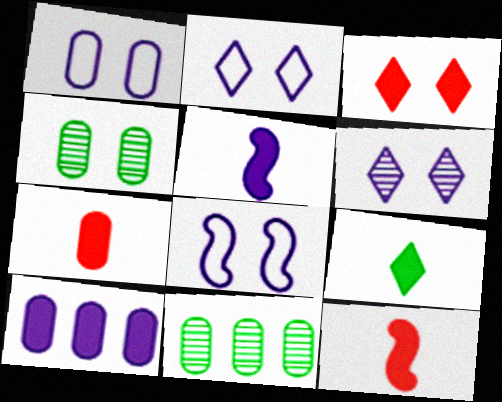[[1, 2, 8], 
[1, 7, 11], 
[2, 11, 12], 
[3, 4, 8], 
[5, 7, 9]]